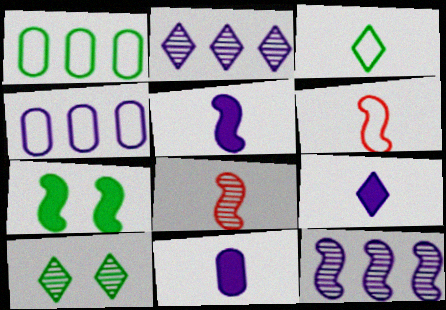[[3, 8, 11], 
[5, 9, 11], 
[6, 7, 12]]